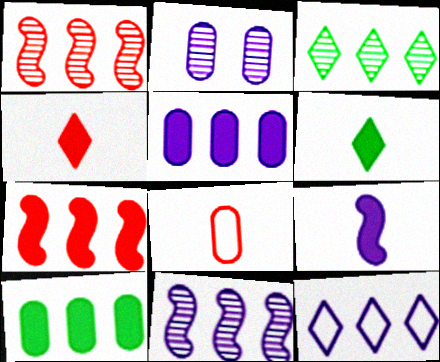[[1, 10, 12], 
[2, 8, 10], 
[2, 9, 12], 
[5, 11, 12]]